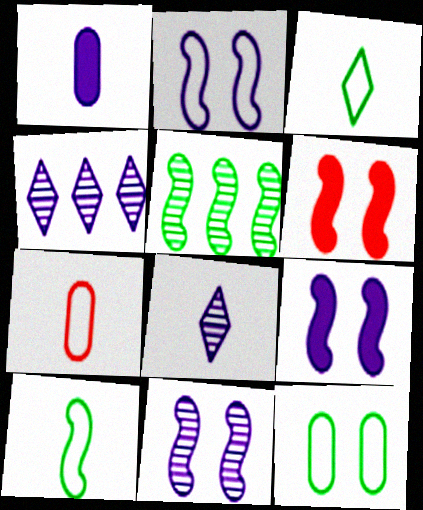[[1, 2, 4], 
[2, 9, 11]]